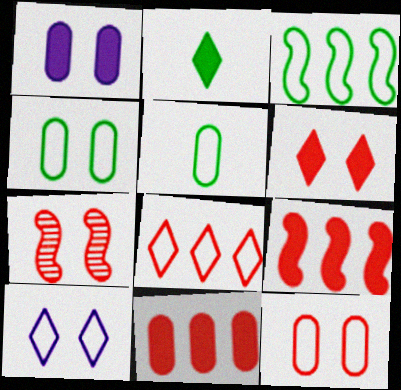[[1, 2, 9], 
[6, 7, 12]]